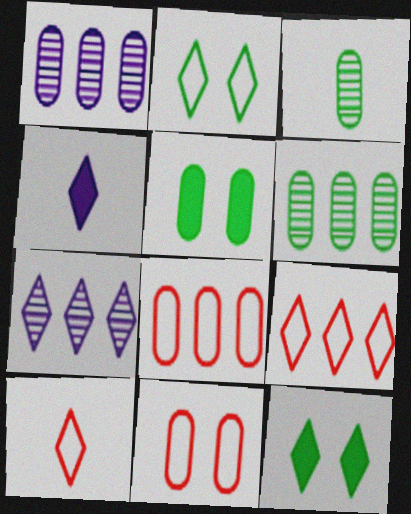[[7, 10, 12]]